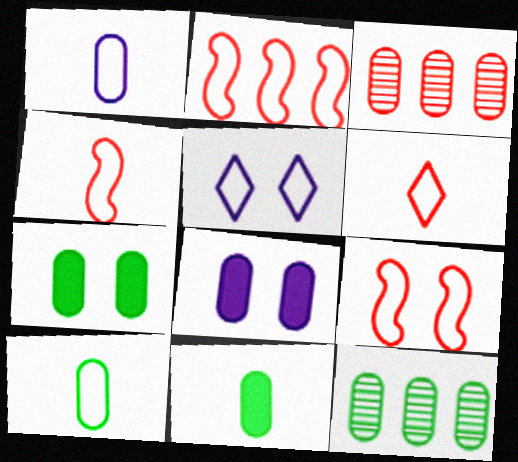[[1, 3, 7], 
[2, 4, 9], 
[2, 5, 10], 
[3, 8, 10], 
[7, 10, 12]]